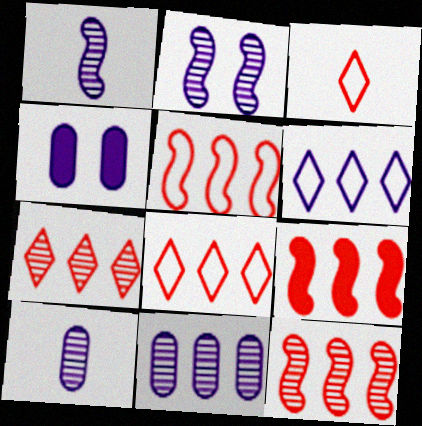[[1, 4, 6], 
[5, 9, 12]]